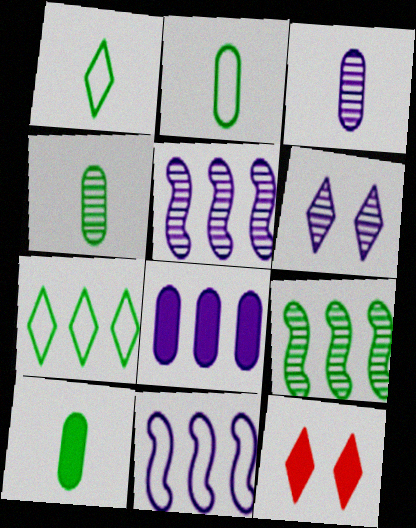[[2, 4, 10], 
[2, 5, 12], 
[3, 5, 6], 
[4, 11, 12]]